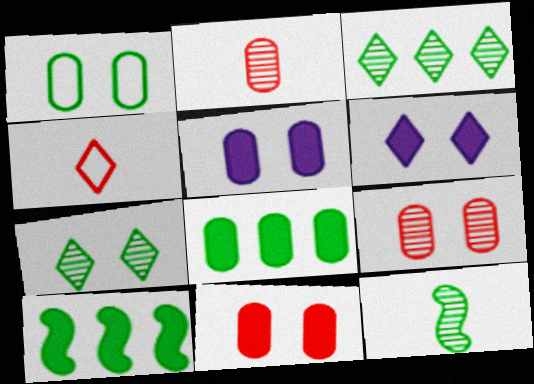[[1, 5, 9], 
[3, 4, 6]]